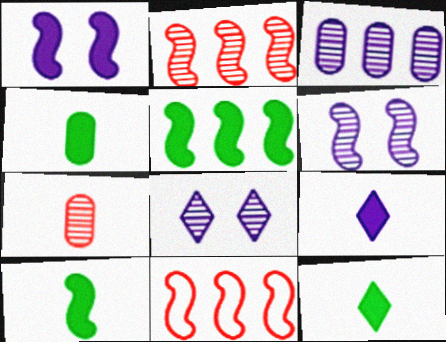[[4, 8, 11], 
[4, 10, 12], 
[6, 10, 11]]